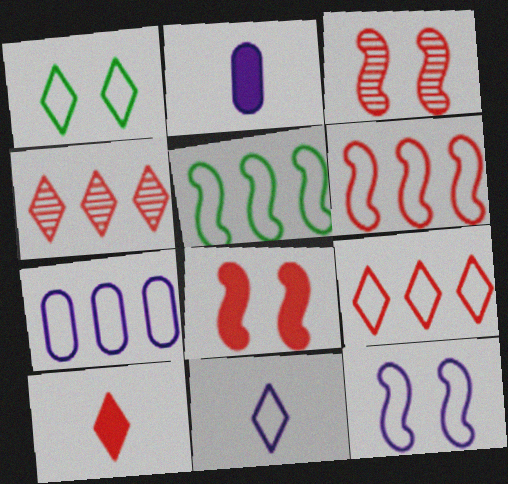[[1, 9, 11], 
[5, 7, 9], 
[7, 11, 12]]